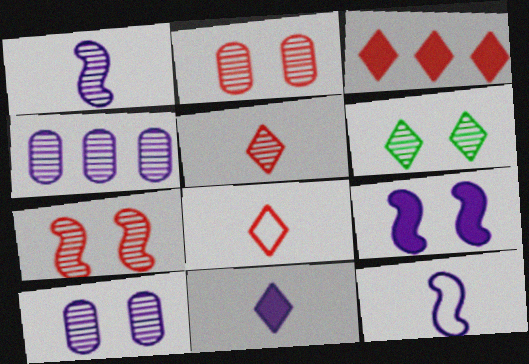[[6, 7, 10]]